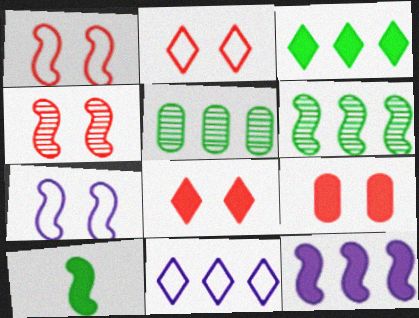[[2, 4, 9]]